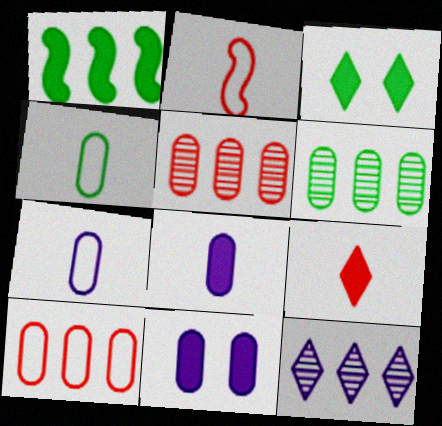[[1, 9, 11], 
[1, 10, 12], 
[4, 5, 11]]